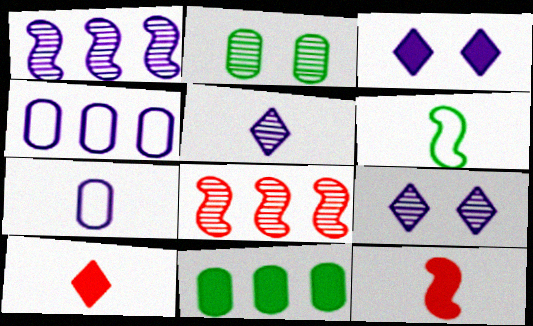[[1, 3, 7], 
[2, 5, 8], 
[3, 11, 12]]